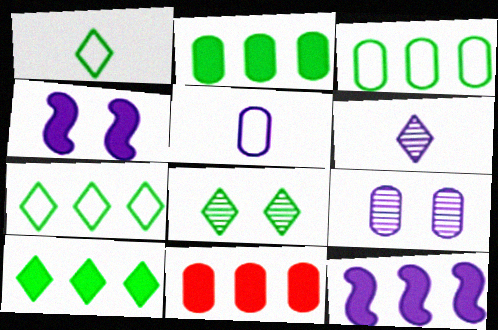[[1, 8, 10], 
[10, 11, 12]]